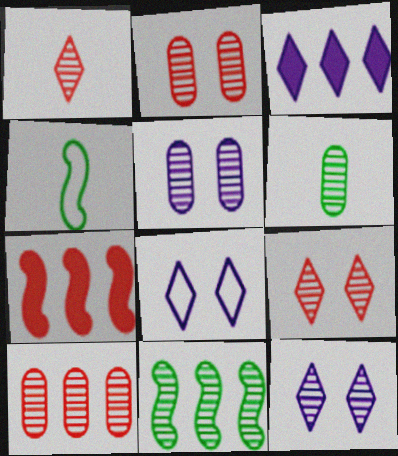[[1, 5, 11], 
[2, 3, 4], 
[5, 6, 10], 
[6, 7, 8]]